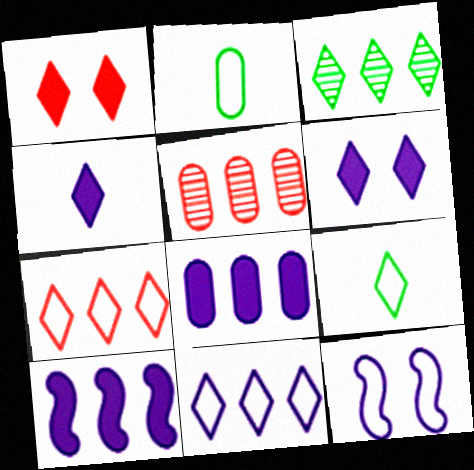[[2, 7, 12]]